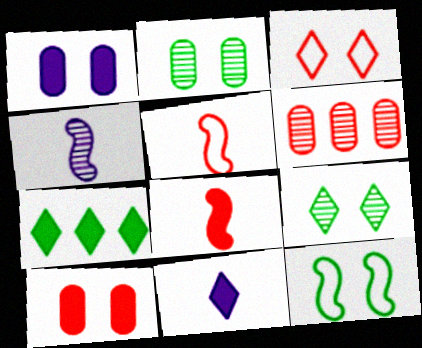[[1, 7, 8], 
[3, 6, 8], 
[4, 6, 9], 
[6, 11, 12]]